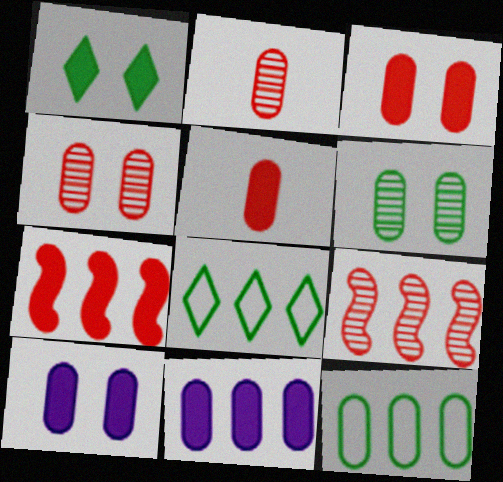[[2, 10, 12], 
[8, 9, 11]]